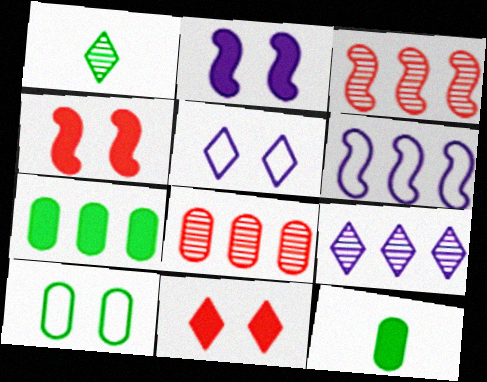[[3, 5, 12]]